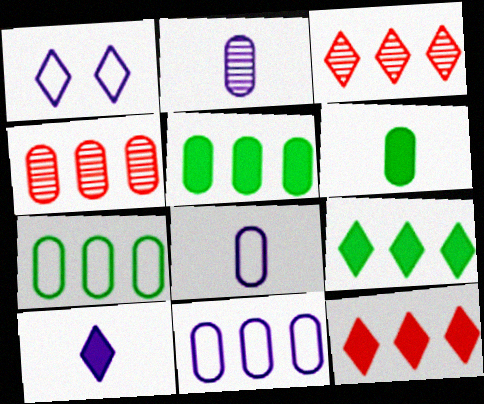[[4, 5, 11]]